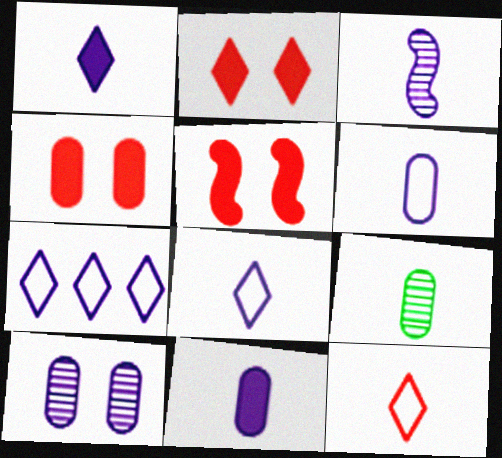[[1, 3, 6], 
[2, 4, 5], 
[3, 8, 11], 
[5, 7, 9]]